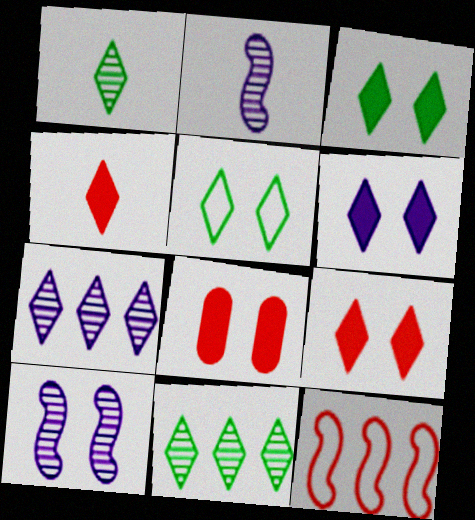[[3, 6, 9], 
[4, 5, 7], 
[5, 8, 10]]